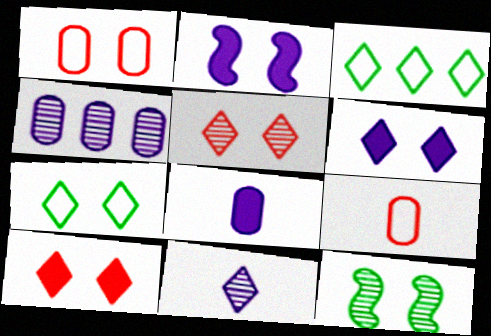[[1, 6, 12], 
[3, 10, 11], 
[5, 6, 7]]